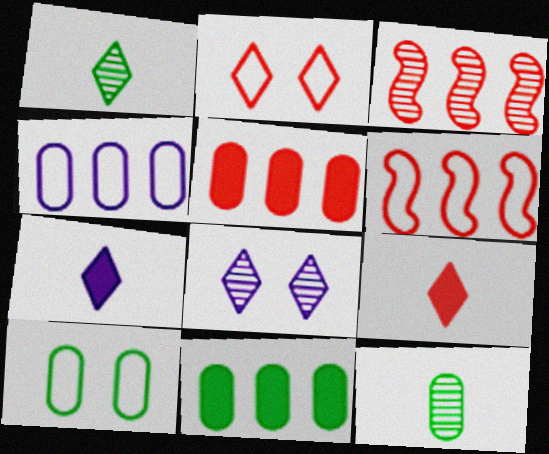[[3, 7, 10], 
[3, 8, 12], 
[10, 11, 12]]